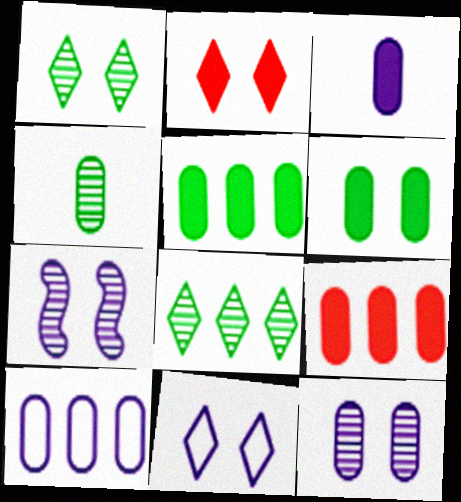[[1, 2, 11], 
[3, 6, 9], 
[3, 10, 12]]